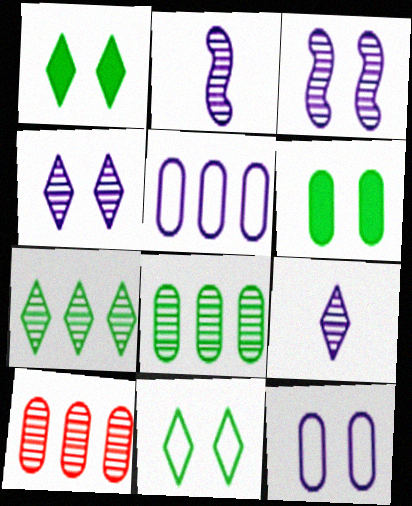[]